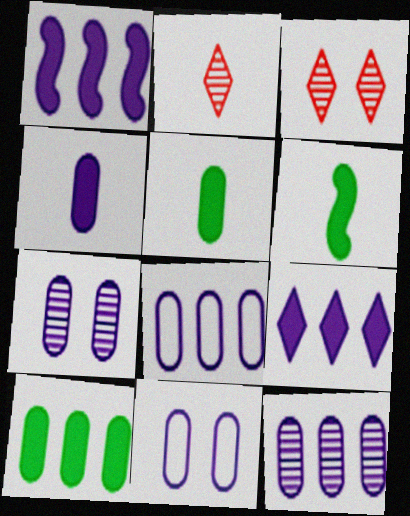[[3, 6, 8], 
[4, 7, 8], 
[4, 11, 12]]